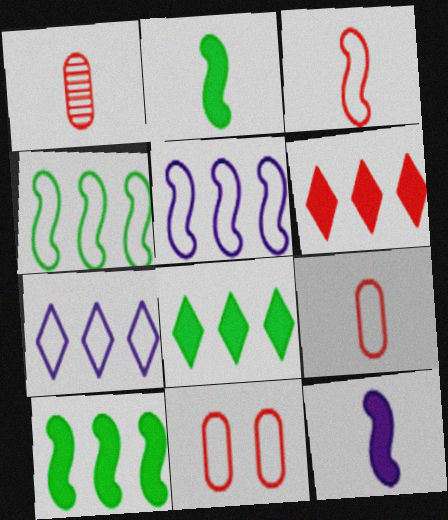[]